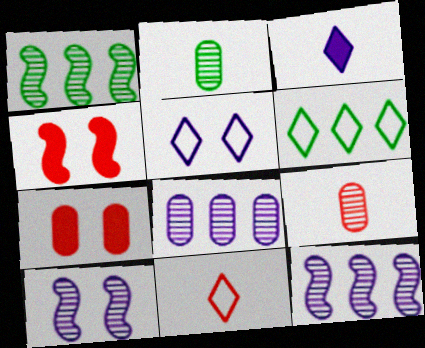[[5, 6, 11]]